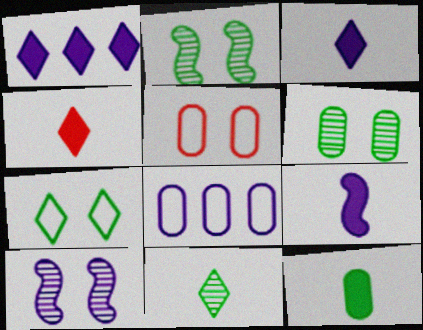[[2, 4, 8], 
[3, 8, 10], 
[4, 9, 12]]